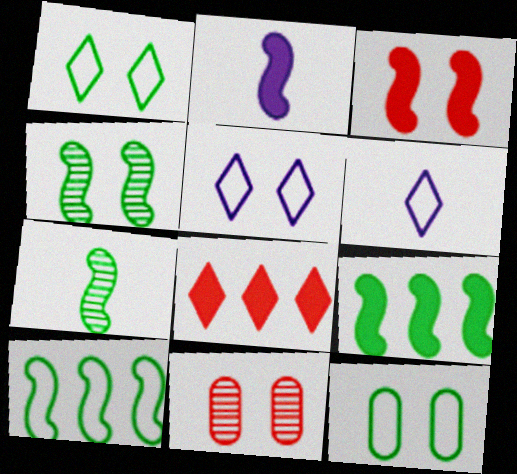[[2, 3, 9], 
[6, 9, 11]]